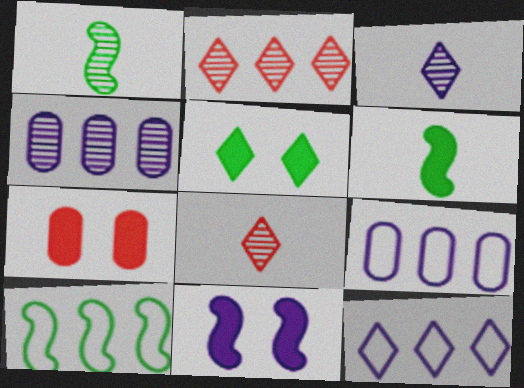[[1, 7, 12], 
[3, 7, 10], 
[3, 9, 11], 
[5, 7, 11], 
[5, 8, 12]]